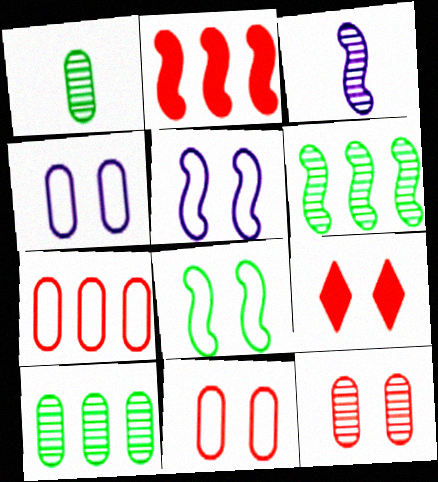[[2, 3, 8]]